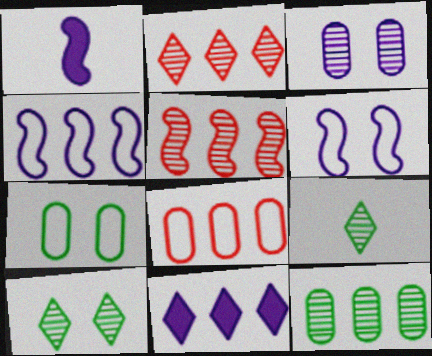[[1, 2, 7], 
[1, 8, 10], 
[3, 5, 9]]